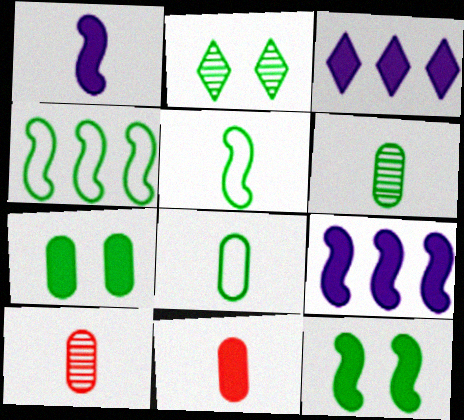[[3, 11, 12]]